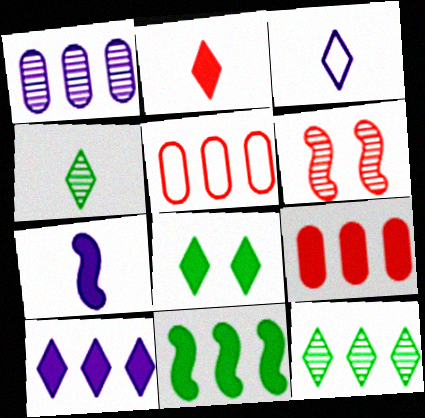[[1, 4, 6], 
[2, 3, 4], 
[2, 5, 6], 
[2, 8, 10], 
[7, 8, 9], 
[9, 10, 11]]